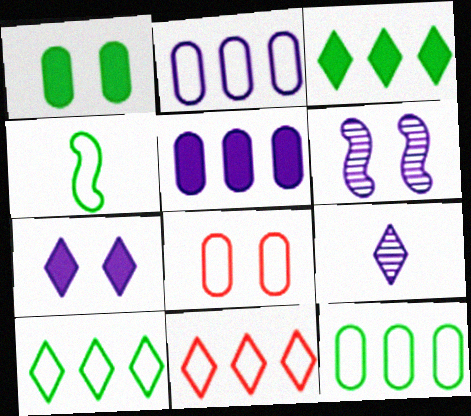[]